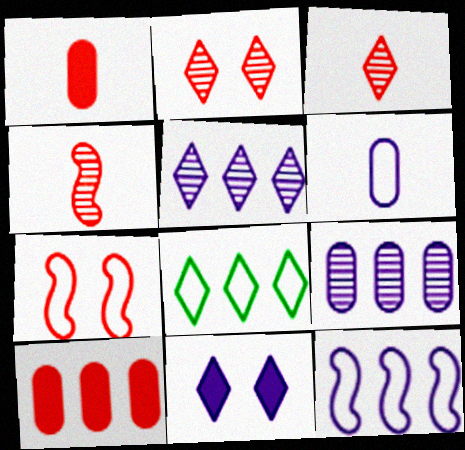[[3, 7, 10], 
[3, 8, 11], 
[6, 7, 8]]